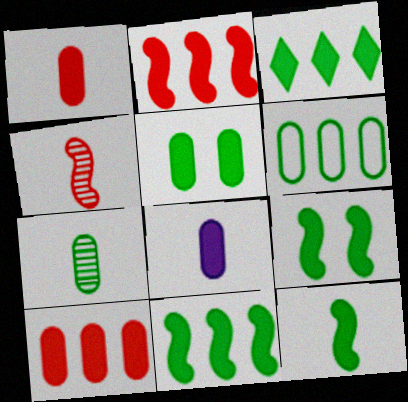[[3, 5, 12], 
[5, 6, 7], 
[5, 8, 10], 
[9, 11, 12]]